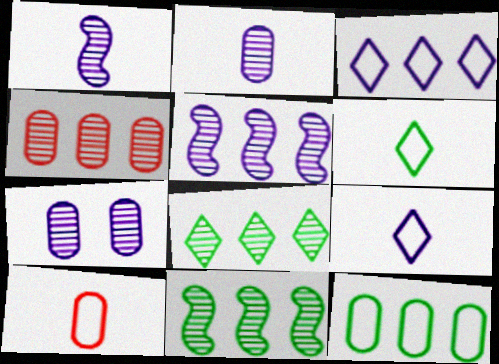[[4, 5, 8]]